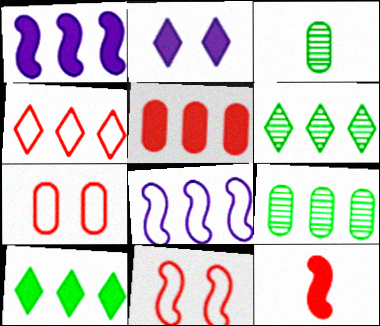[[1, 4, 9], 
[1, 5, 10], 
[5, 6, 8]]